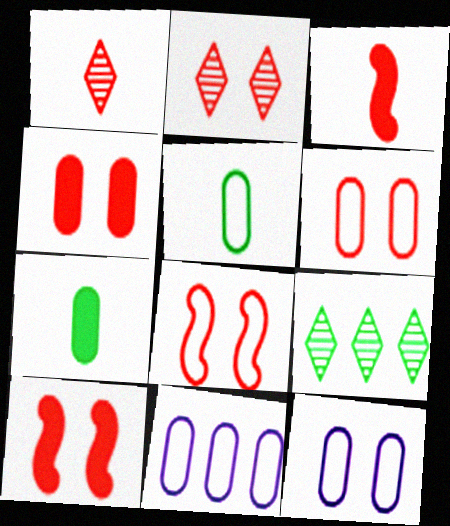[[2, 4, 8], 
[2, 6, 10], 
[3, 9, 12], 
[5, 6, 11]]